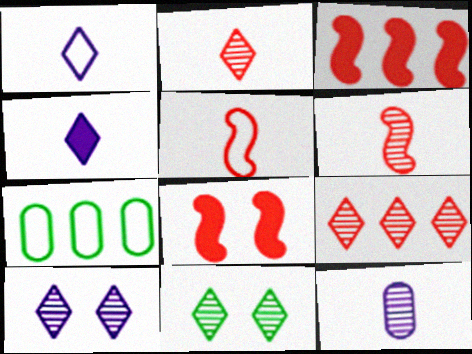[]